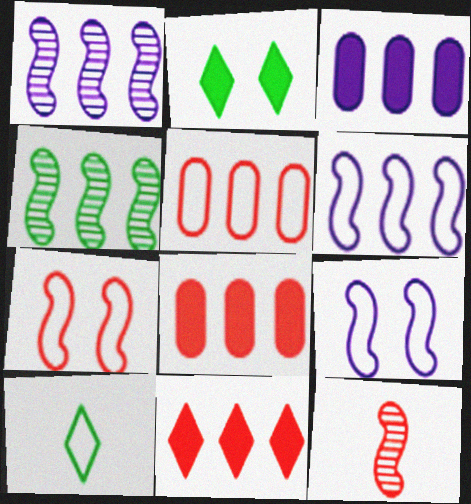[[5, 9, 10]]